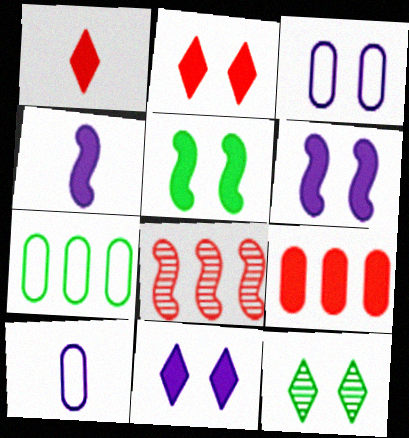[]